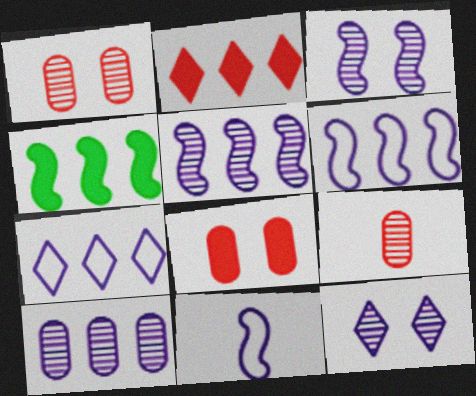[]